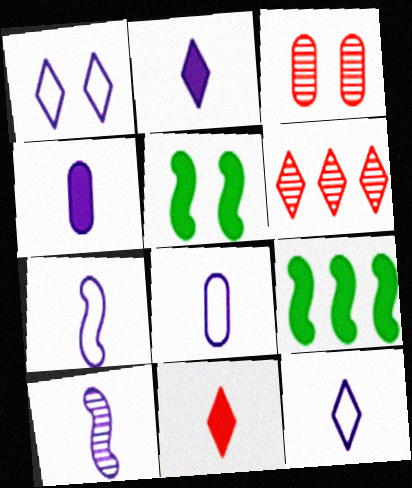[[1, 3, 5], 
[2, 8, 10], 
[3, 9, 12], 
[4, 10, 12], 
[5, 6, 8], 
[7, 8, 12]]